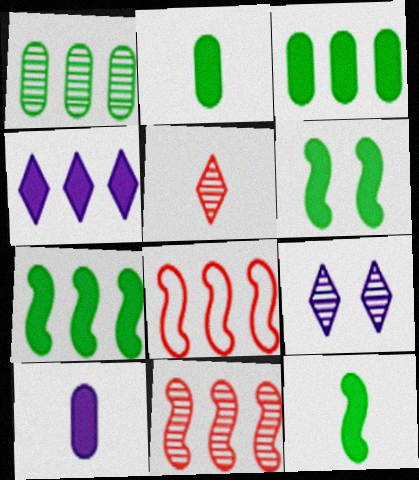[[1, 4, 8], 
[2, 8, 9], 
[6, 7, 12]]